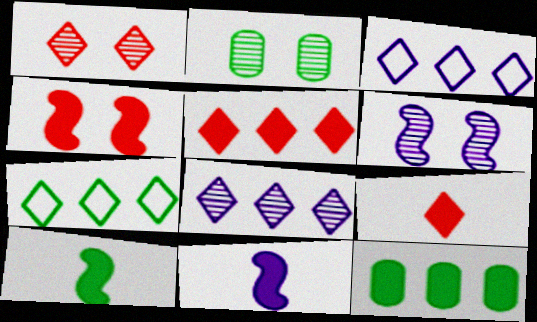[[1, 2, 6], 
[2, 7, 10], 
[5, 7, 8]]